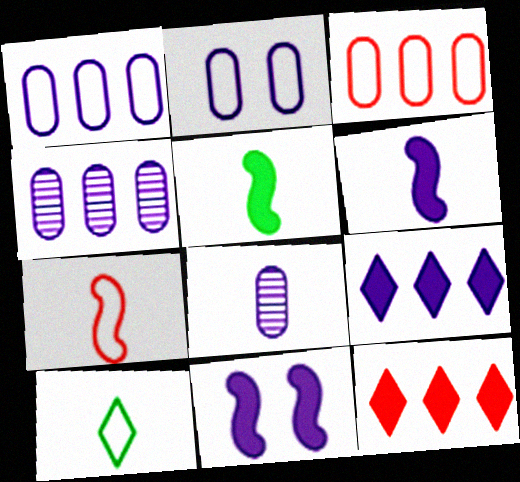[]